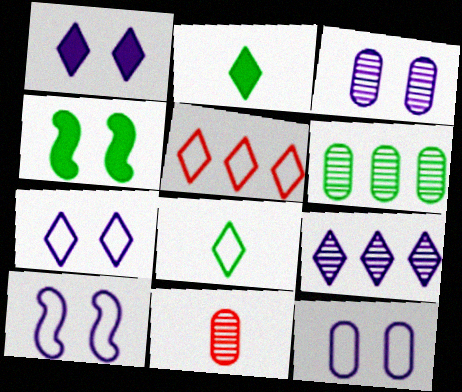[[1, 3, 10], 
[3, 6, 11], 
[4, 6, 8], 
[5, 7, 8], 
[7, 10, 12]]